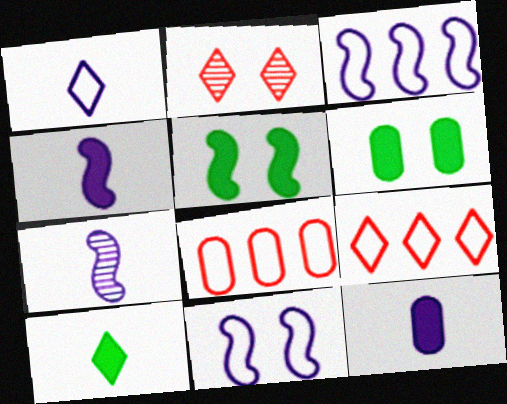[[1, 7, 12], 
[2, 6, 11], 
[6, 7, 9]]